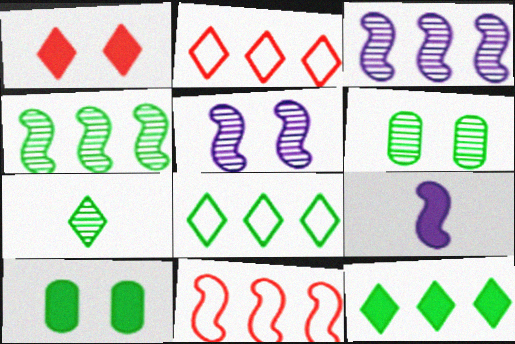[[2, 6, 9], 
[4, 6, 7]]